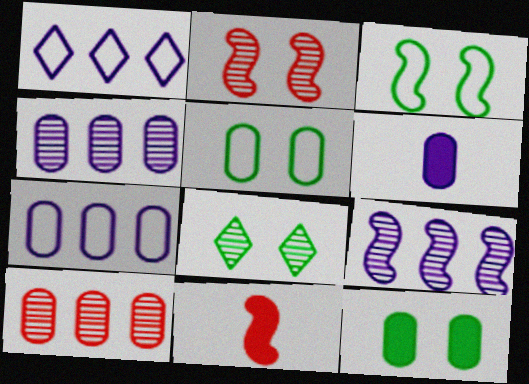[[3, 8, 12], 
[3, 9, 11], 
[5, 6, 10], 
[7, 8, 11]]